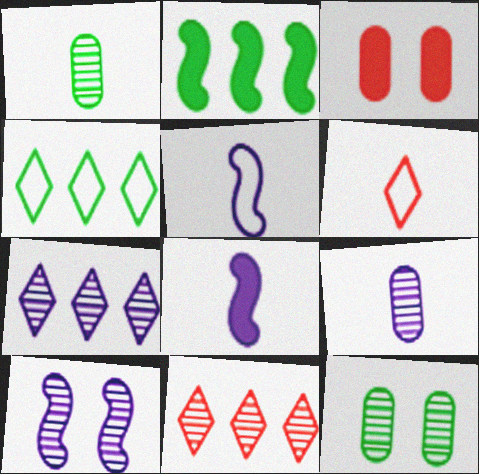[[1, 6, 8], 
[1, 10, 11], 
[7, 9, 10]]